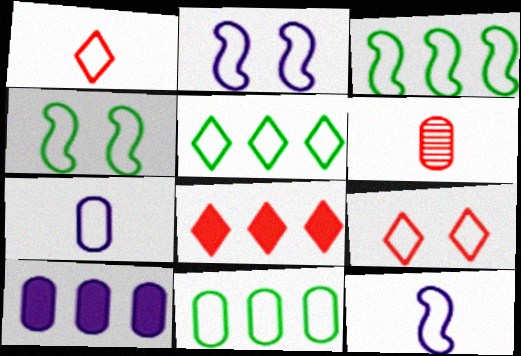[[1, 2, 11], 
[3, 5, 11], 
[3, 7, 9], 
[9, 11, 12]]